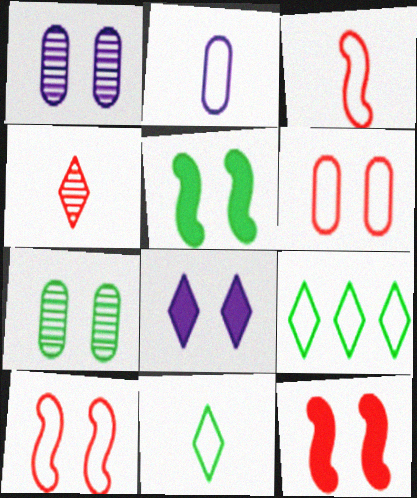[[2, 3, 11], 
[2, 9, 10], 
[4, 8, 9], 
[7, 8, 10]]